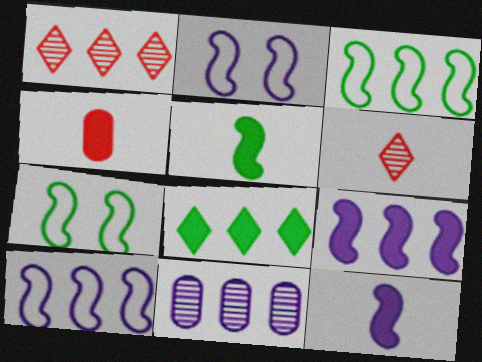[]